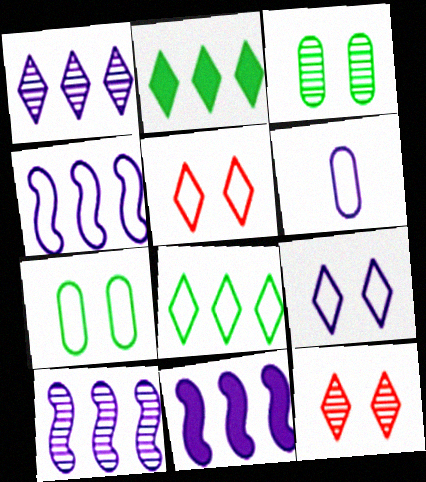[[4, 6, 9], 
[4, 10, 11]]